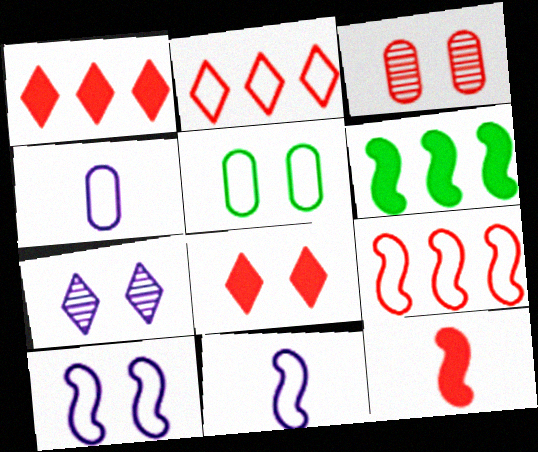[[2, 3, 12], 
[2, 5, 11]]